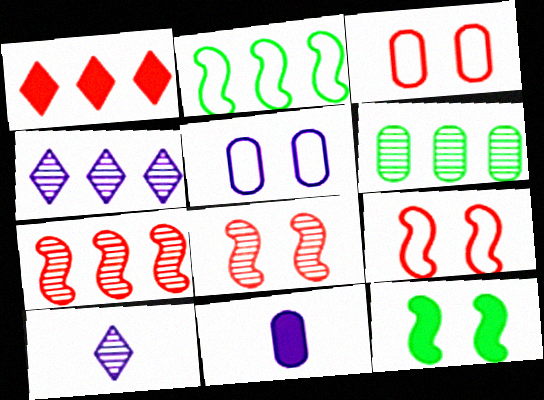[[1, 11, 12], 
[3, 6, 11], 
[4, 6, 7], 
[6, 8, 10]]